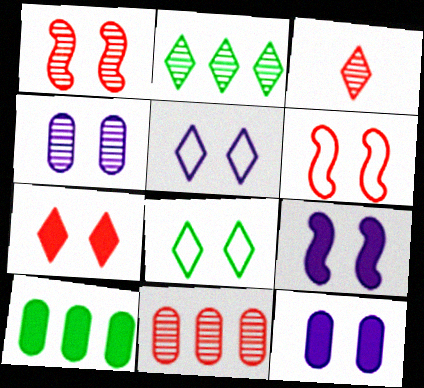[[1, 3, 11], 
[1, 8, 12], 
[4, 5, 9]]